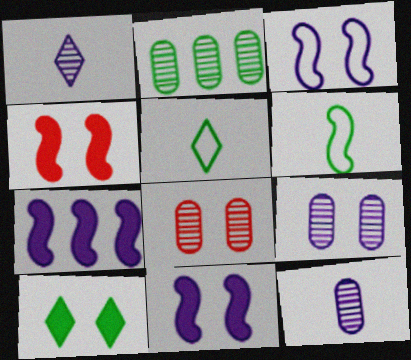[[2, 6, 10], 
[2, 8, 12], 
[3, 8, 10], 
[5, 7, 8]]